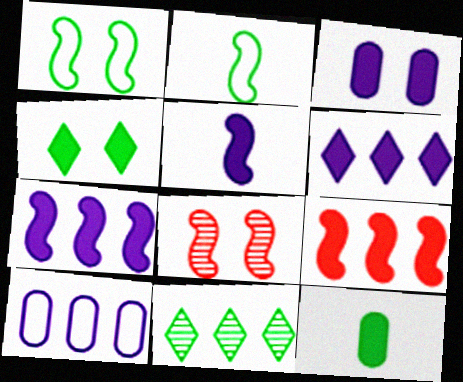[[1, 11, 12], 
[2, 7, 8], 
[3, 5, 6], 
[9, 10, 11]]